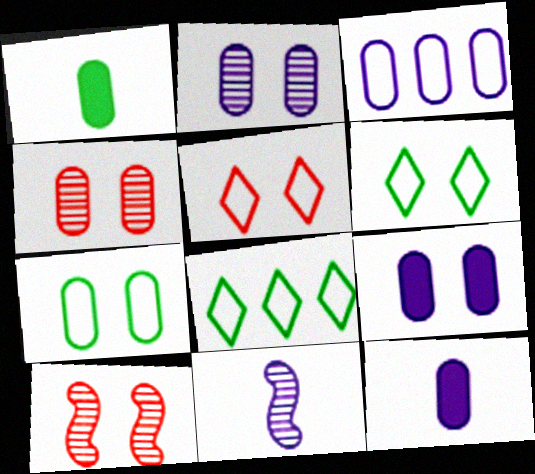[[1, 3, 4], 
[2, 3, 12], 
[4, 7, 9], 
[6, 9, 10], 
[8, 10, 12]]